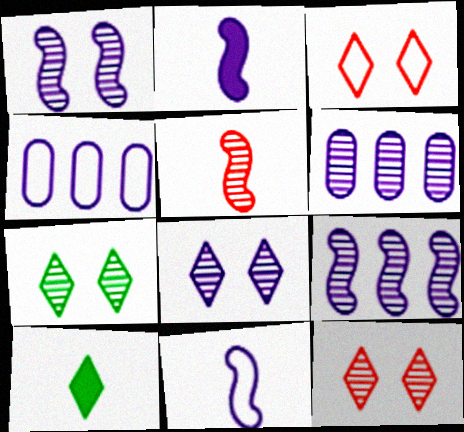[[2, 4, 8], 
[5, 6, 7], 
[7, 8, 12]]